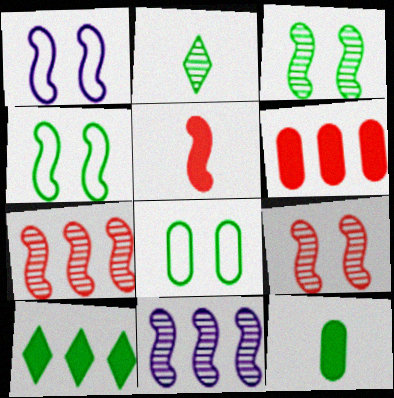[[1, 2, 6], 
[4, 5, 11]]